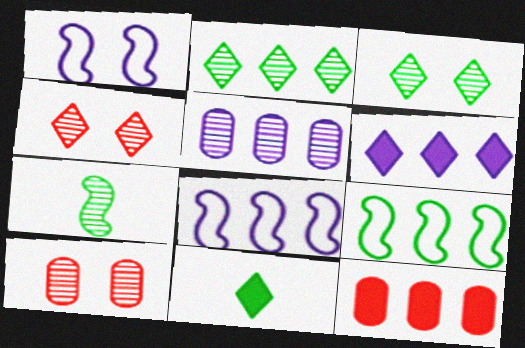[[2, 8, 12], 
[4, 5, 7], 
[5, 6, 8], 
[8, 10, 11]]